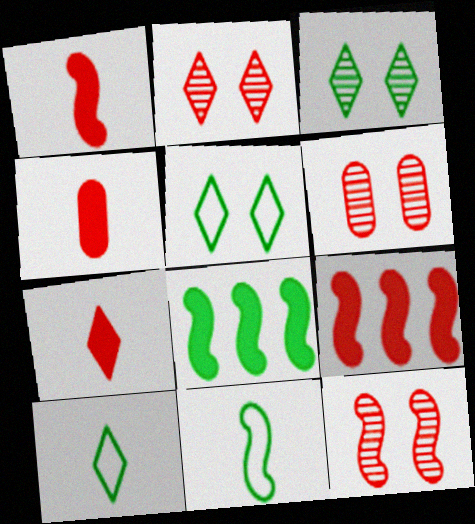[[1, 4, 7], 
[2, 6, 12]]